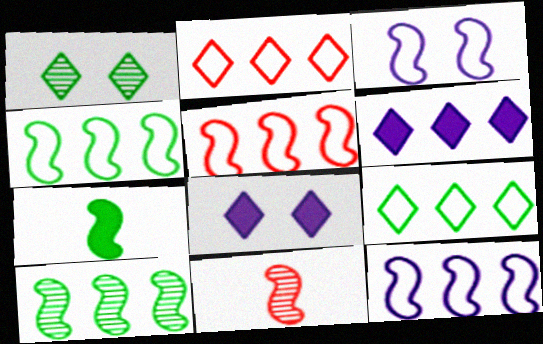[[4, 5, 12]]